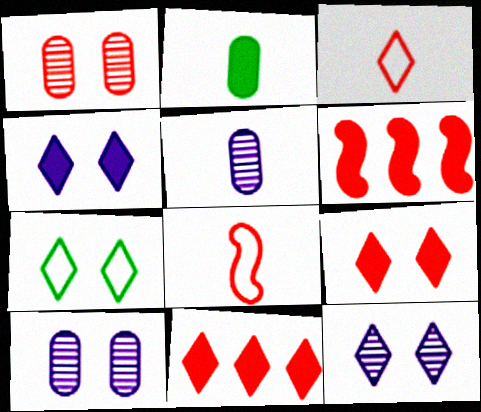[[1, 3, 6], 
[1, 8, 11], 
[2, 4, 6], 
[5, 6, 7], 
[7, 9, 12]]